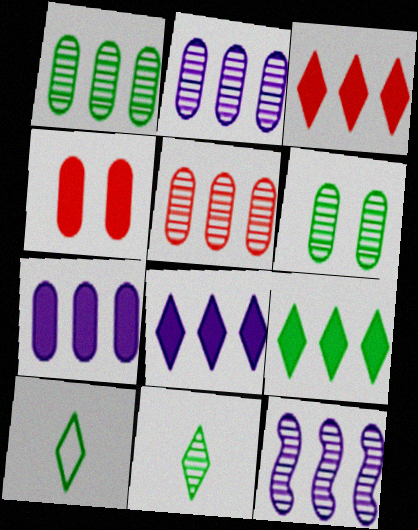[[1, 2, 5], 
[3, 8, 9], 
[4, 10, 12]]